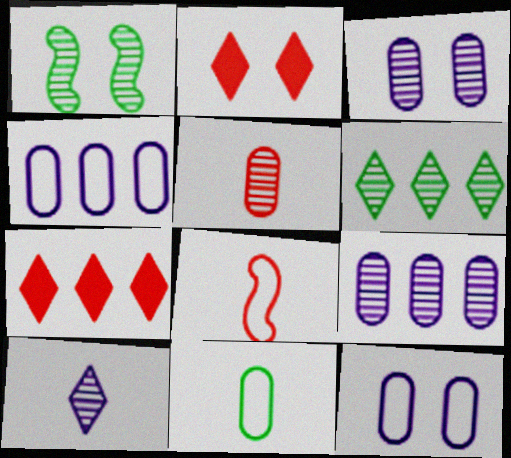[[1, 2, 12]]